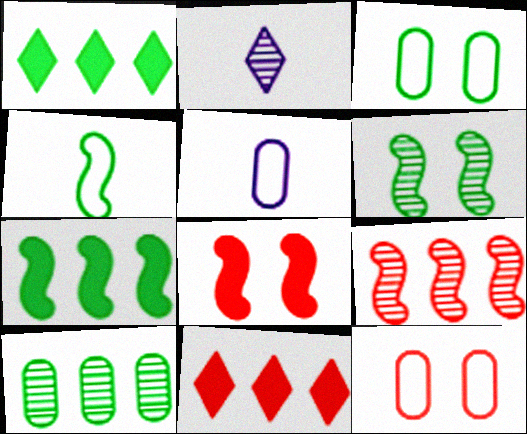[[2, 7, 12], 
[4, 6, 7], 
[5, 6, 11]]